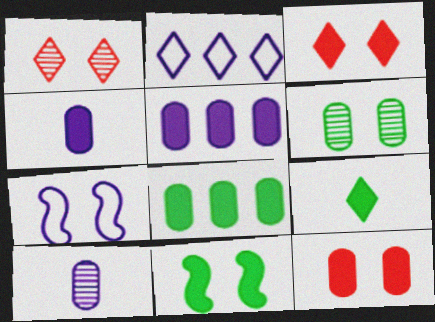[[1, 2, 9], 
[3, 6, 7], 
[4, 8, 12], 
[8, 9, 11]]